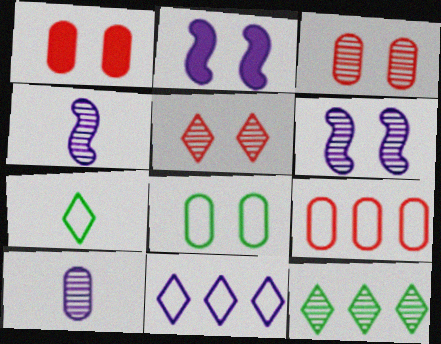[[2, 5, 8], 
[2, 10, 11], 
[3, 4, 12]]